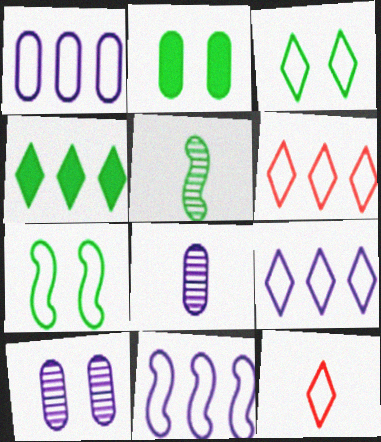[[1, 7, 12], 
[1, 9, 11], 
[3, 9, 12]]